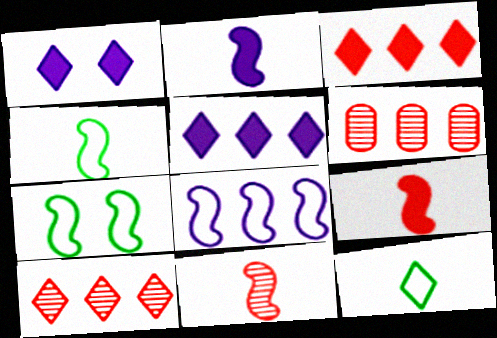[[1, 4, 6], 
[1, 10, 12], 
[2, 4, 11]]